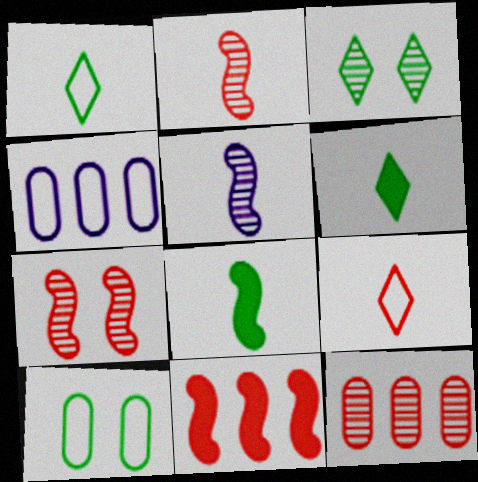[[3, 5, 12], 
[4, 6, 7]]